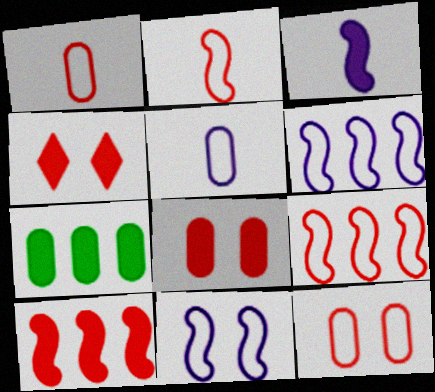[[3, 4, 7]]